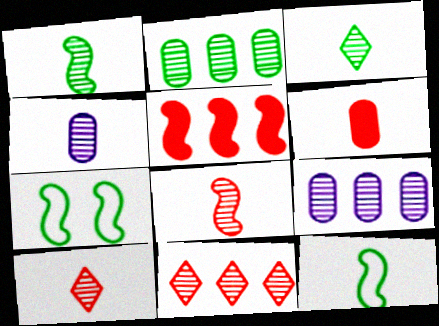[[1, 4, 10], 
[3, 4, 8]]